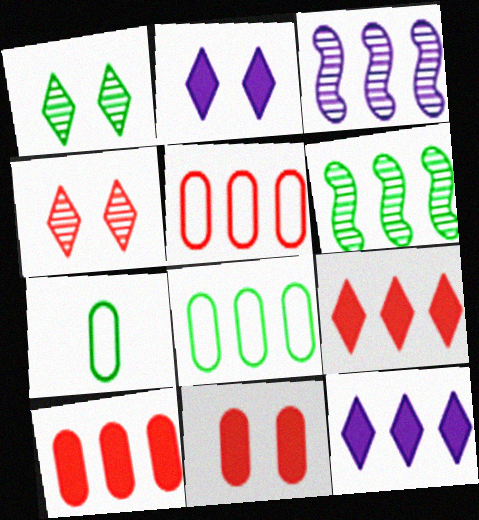[[3, 8, 9], 
[5, 6, 12]]